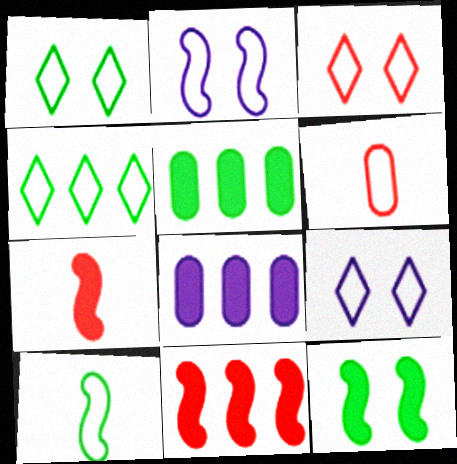[[1, 3, 9], 
[2, 4, 6]]